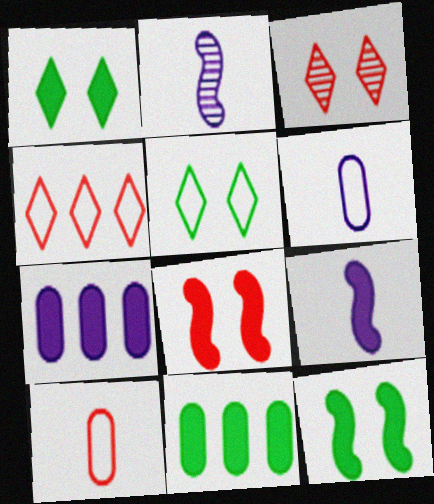[]